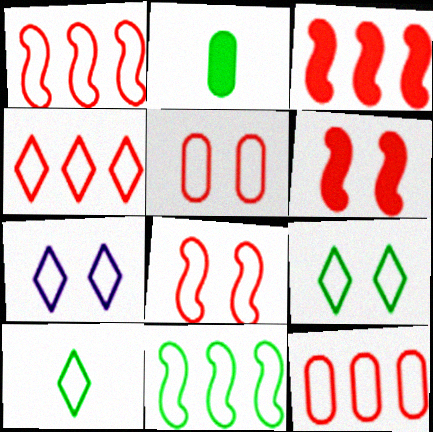[[1, 4, 12], 
[4, 7, 10]]